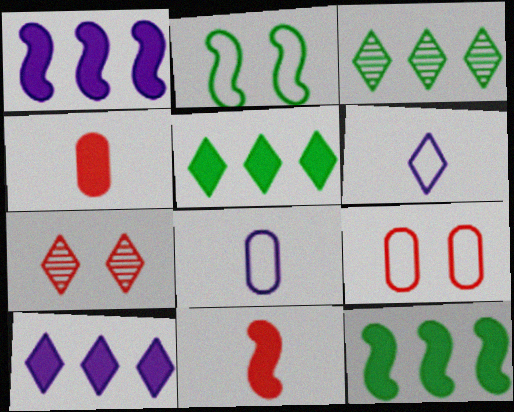[[5, 6, 7], 
[7, 8, 12]]